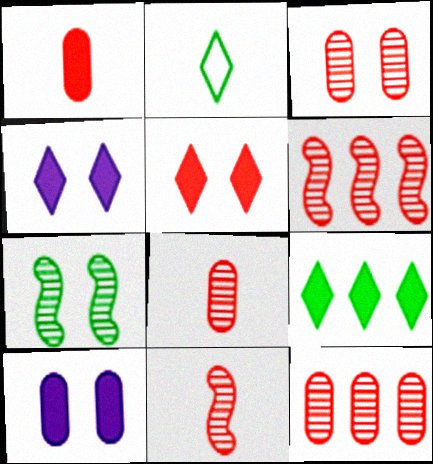[[2, 6, 10], 
[3, 8, 12]]